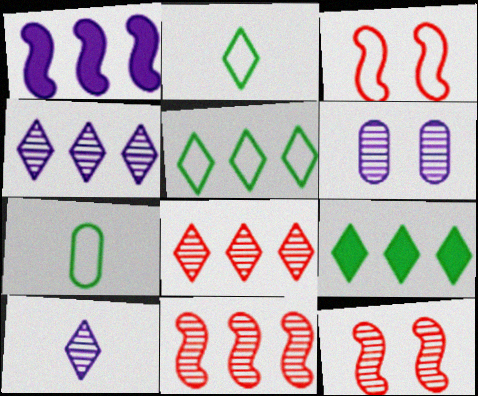[]